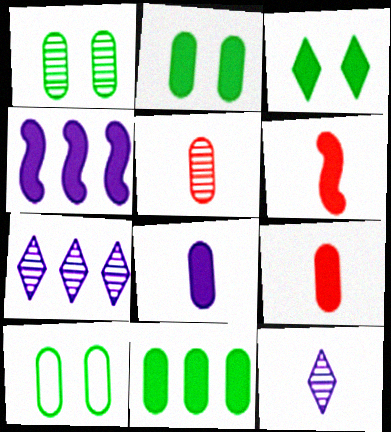[[1, 2, 10], 
[3, 4, 9], 
[6, 7, 10]]